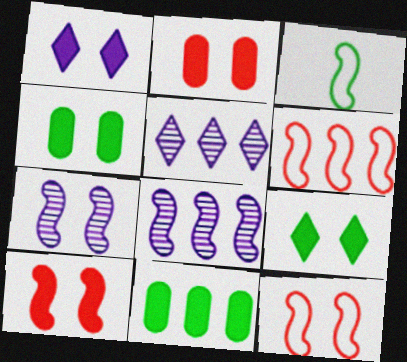[[1, 4, 10], 
[2, 3, 5], 
[3, 8, 10], 
[5, 6, 11]]